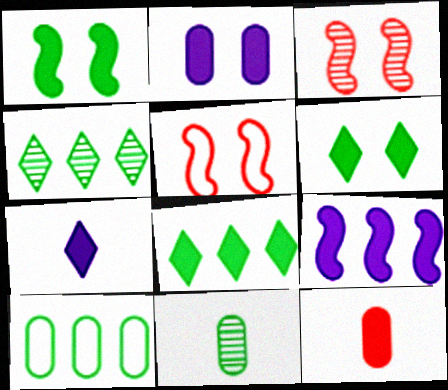[[2, 7, 9], 
[3, 7, 10], 
[6, 9, 12]]